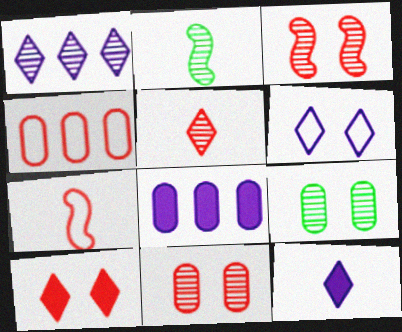[[1, 2, 11], 
[1, 6, 12]]